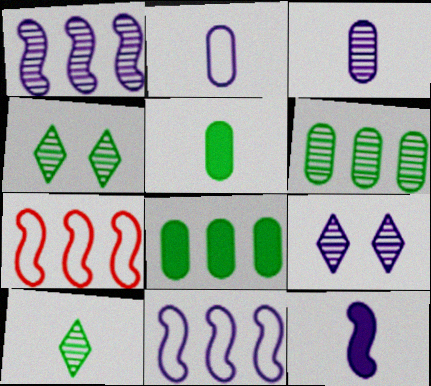[[1, 3, 9], 
[5, 7, 9]]